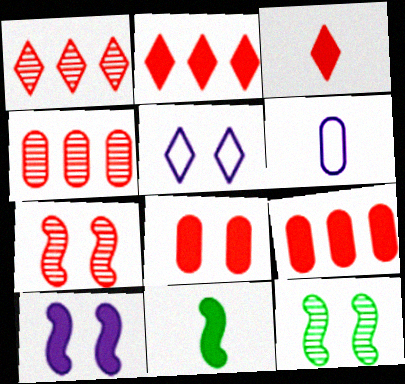[[2, 6, 12], 
[4, 5, 11], 
[5, 8, 12]]